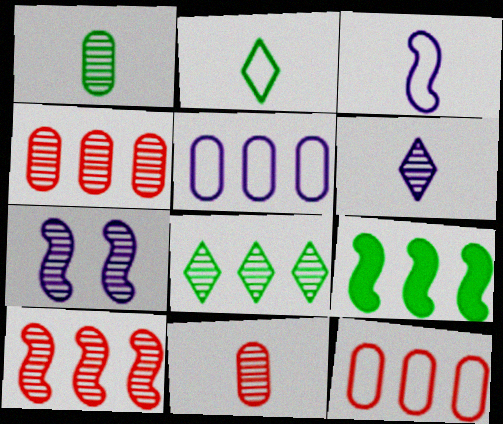[[7, 8, 11]]